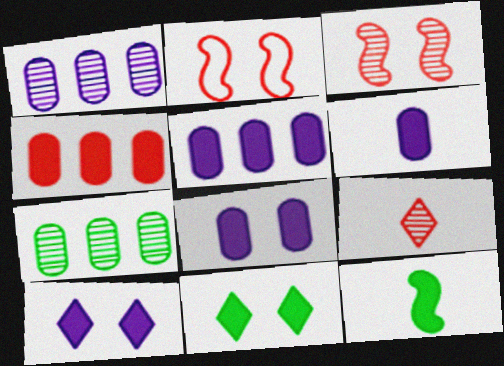[[2, 4, 9], 
[4, 10, 12], 
[5, 6, 8]]